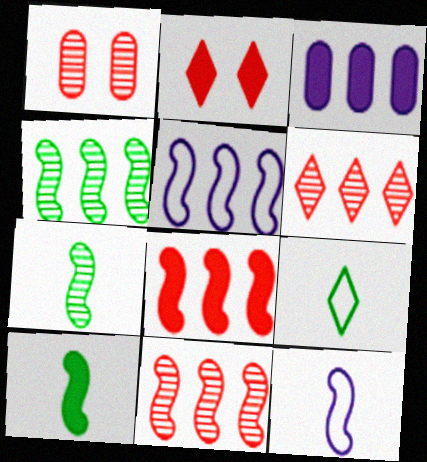[[2, 3, 10], 
[4, 5, 8]]